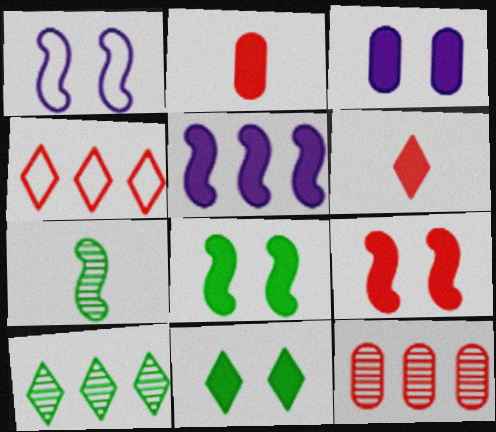[[1, 2, 10], 
[2, 5, 11], 
[3, 4, 7], 
[3, 9, 11]]